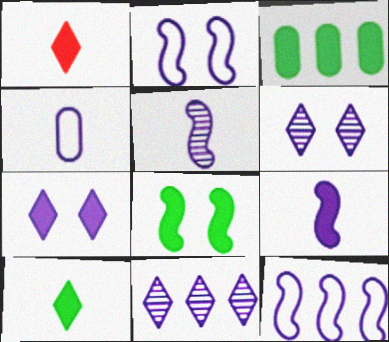[[3, 8, 10]]